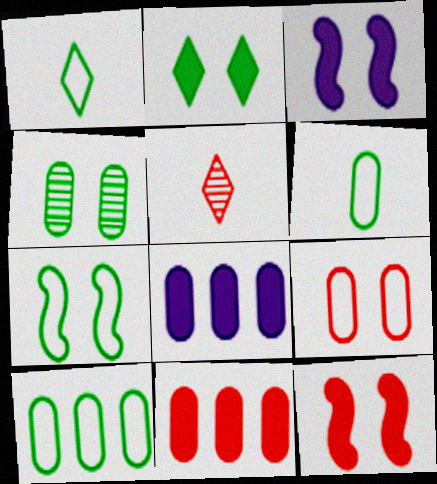[[1, 7, 10], 
[2, 4, 7], 
[3, 5, 10], 
[5, 7, 8]]